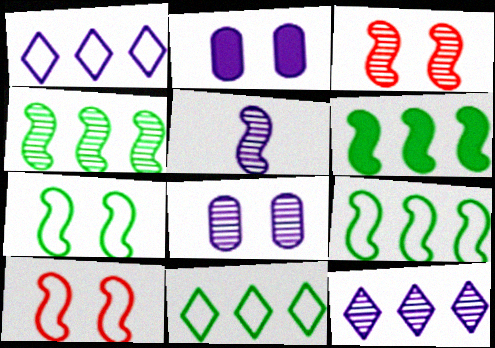[[1, 2, 5], 
[3, 4, 5], 
[4, 6, 9], 
[5, 6, 10], 
[5, 8, 12]]